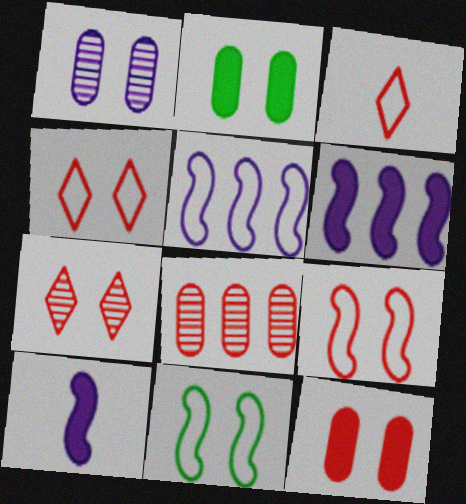[[7, 9, 12]]